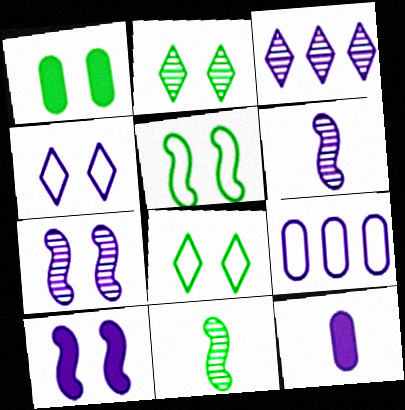[[1, 2, 5]]